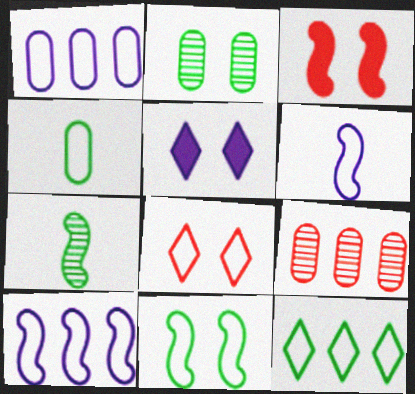[[3, 7, 10], 
[4, 8, 10], 
[4, 11, 12]]